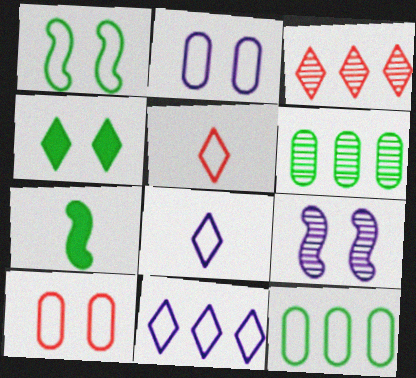[[2, 3, 7], 
[3, 4, 8], 
[4, 9, 10]]